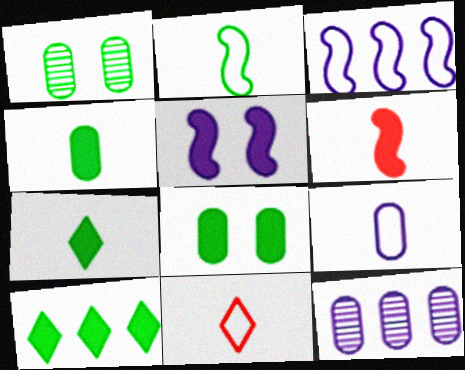[[1, 2, 10], 
[2, 9, 11]]